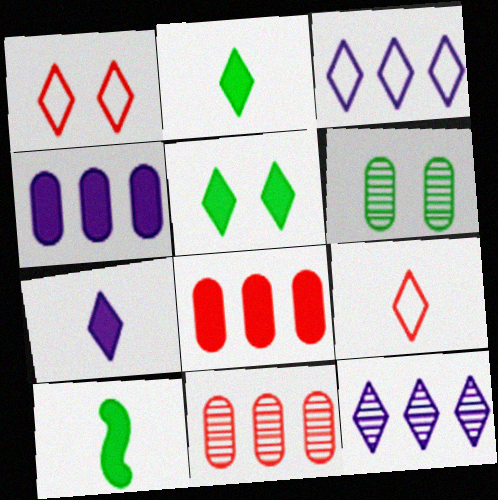[[1, 2, 12], 
[5, 9, 12]]